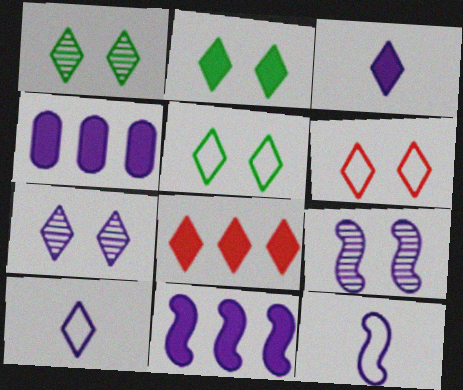[[1, 2, 5], 
[1, 8, 10], 
[2, 3, 8], 
[2, 6, 7], 
[4, 7, 12], 
[4, 9, 10], 
[9, 11, 12]]